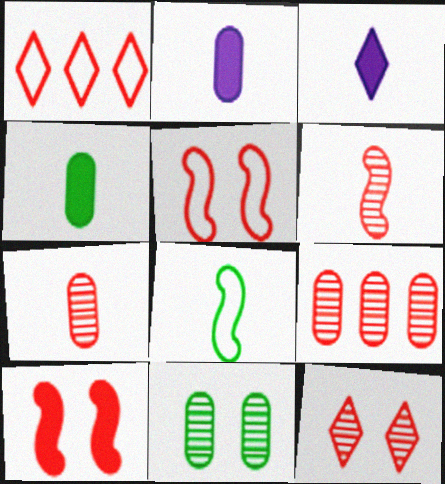[[1, 7, 10], 
[3, 7, 8], 
[6, 9, 12]]